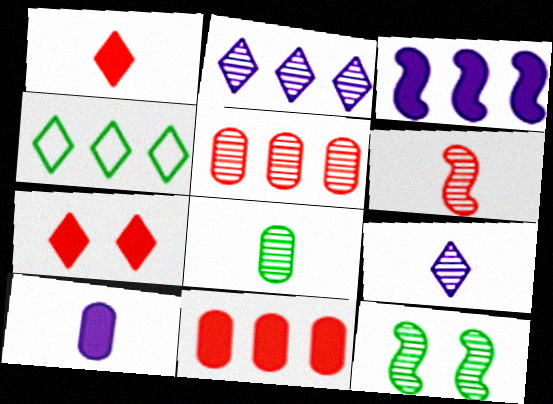[[3, 4, 5], 
[4, 7, 9], 
[5, 9, 12], 
[6, 8, 9]]